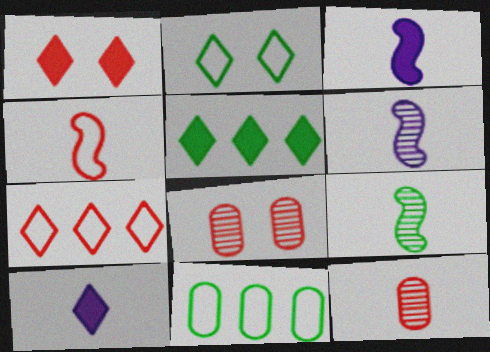[[1, 5, 10], 
[1, 6, 11], 
[3, 4, 9]]